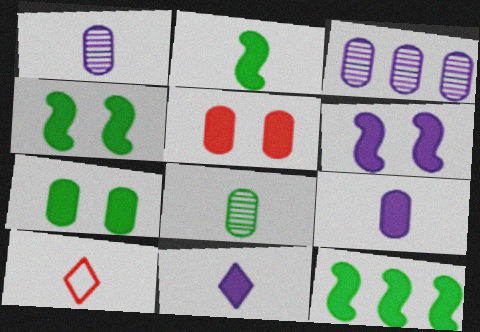[[1, 2, 10], 
[2, 4, 12], 
[3, 4, 10], 
[5, 11, 12]]